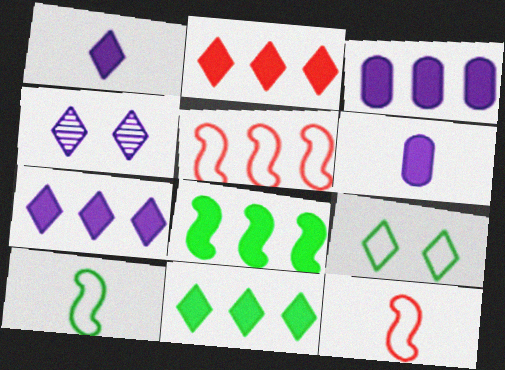[[2, 3, 8], 
[2, 7, 11]]